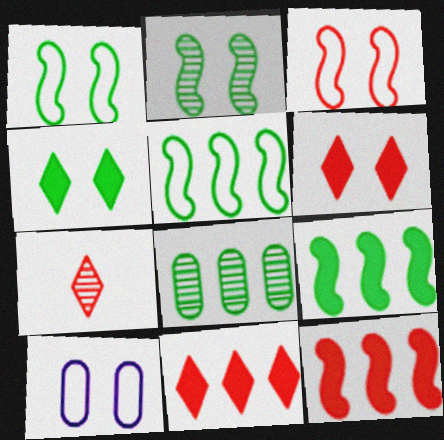[[2, 6, 10], 
[7, 9, 10]]